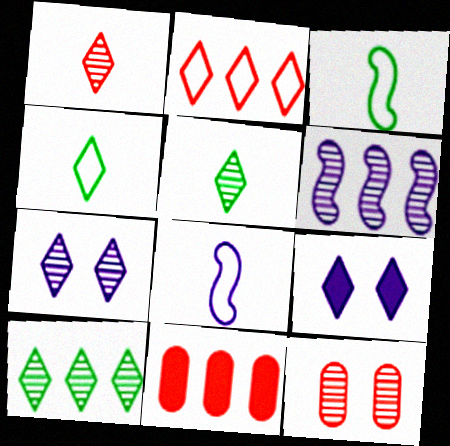[[1, 7, 10], 
[2, 5, 9], 
[3, 7, 11], 
[5, 6, 12]]